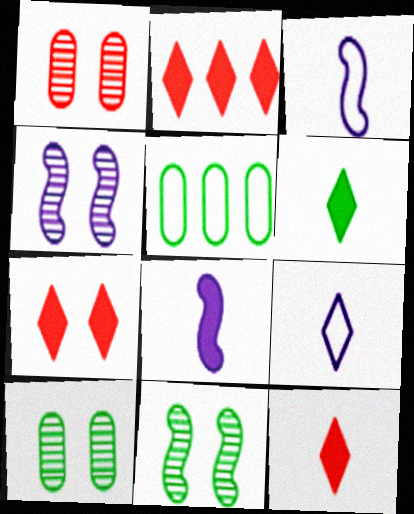[[2, 3, 10], 
[2, 7, 12], 
[4, 5, 12], 
[5, 6, 11]]